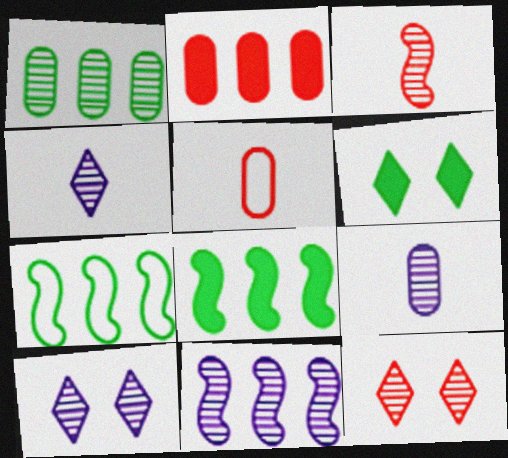[[1, 3, 10], 
[5, 6, 11], 
[5, 8, 10], 
[9, 10, 11]]